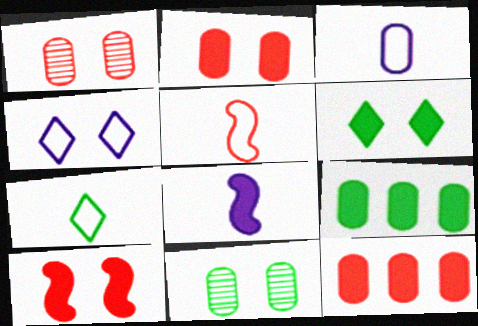[[1, 3, 9], 
[3, 5, 7], 
[3, 11, 12], 
[4, 10, 11], 
[6, 8, 12]]